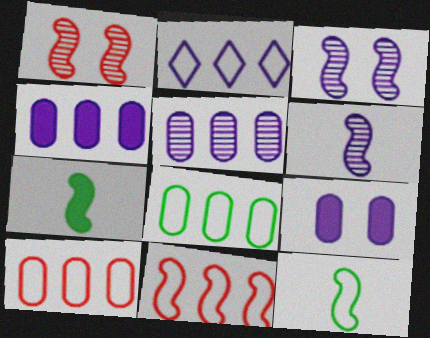[[2, 6, 9], 
[2, 8, 11], 
[3, 7, 11]]